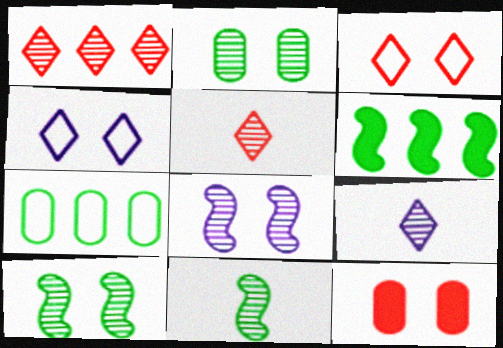[[4, 10, 12]]